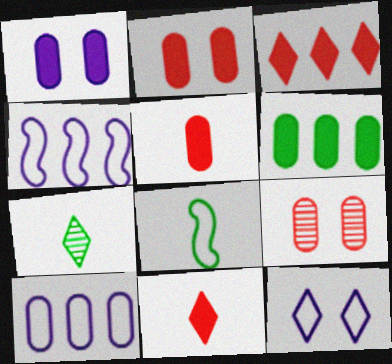[[1, 5, 6], 
[2, 4, 7], 
[3, 7, 12]]